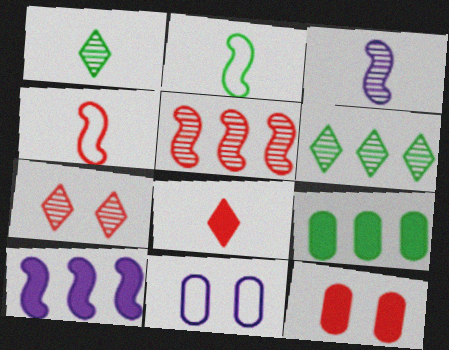[]